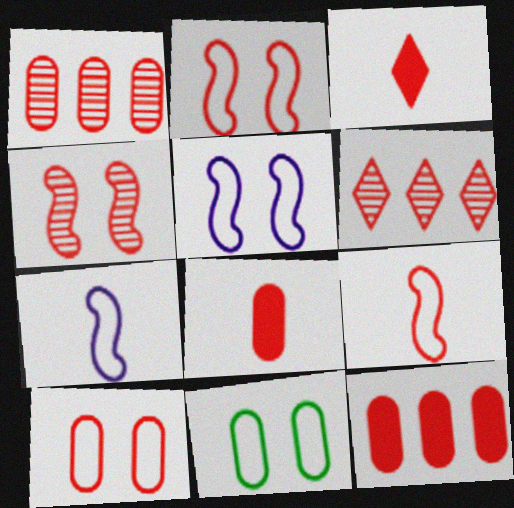[[1, 2, 3], 
[1, 8, 10], 
[2, 6, 8]]